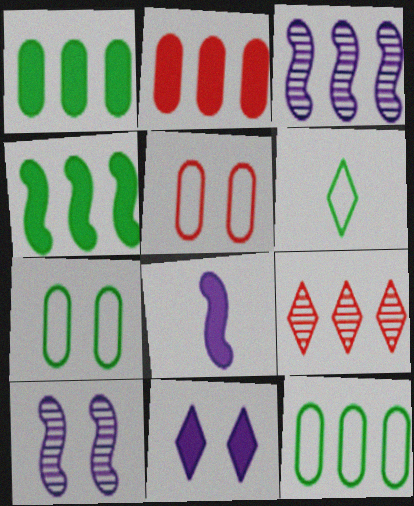[[2, 6, 10], 
[6, 9, 11], 
[7, 8, 9]]